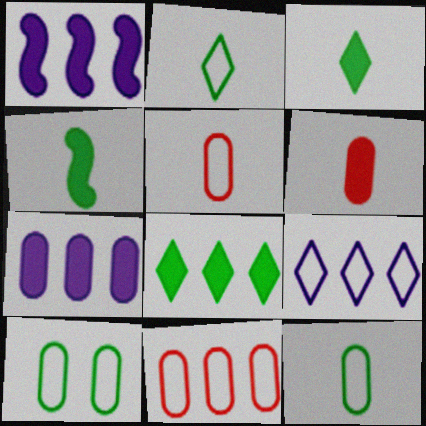[]